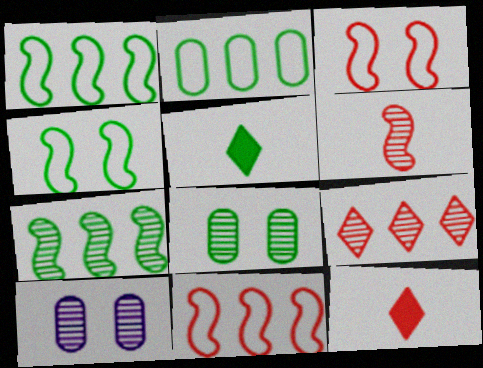[[1, 5, 8], 
[1, 10, 12], 
[5, 10, 11]]